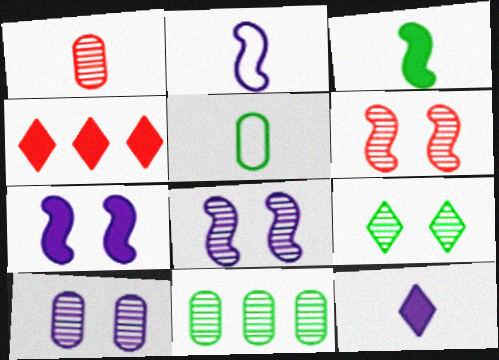[[1, 10, 11], 
[4, 5, 8], 
[6, 9, 10]]